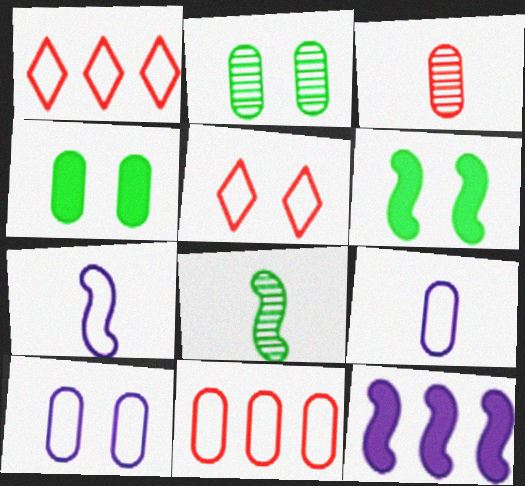[]